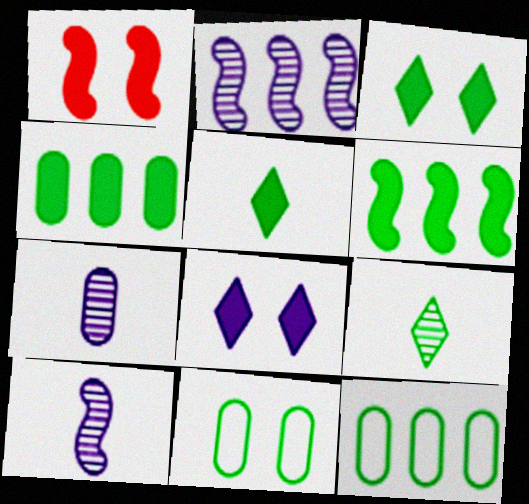[[6, 9, 11]]